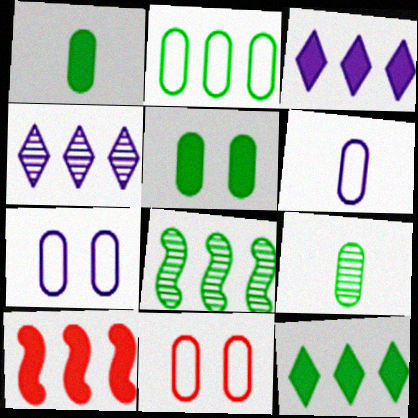[[2, 4, 10], 
[2, 5, 9], 
[2, 6, 11], 
[2, 8, 12]]